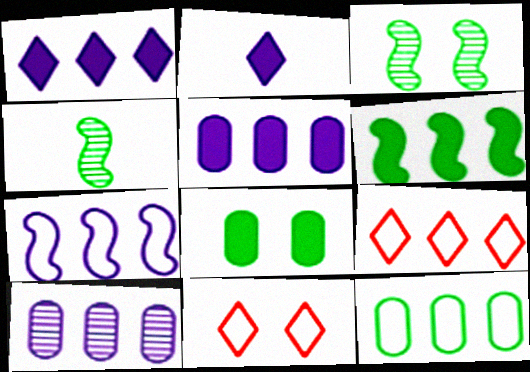[[1, 7, 10], 
[4, 5, 11], 
[6, 9, 10], 
[7, 9, 12]]